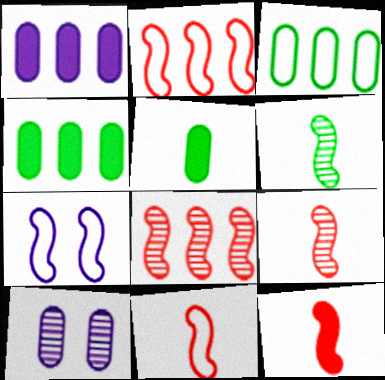[[9, 11, 12]]